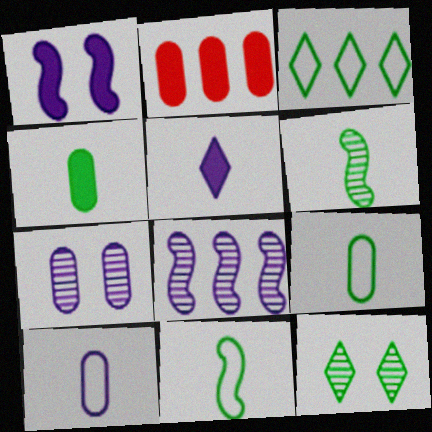[[2, 3, 8], 
[2, 7, 9]]